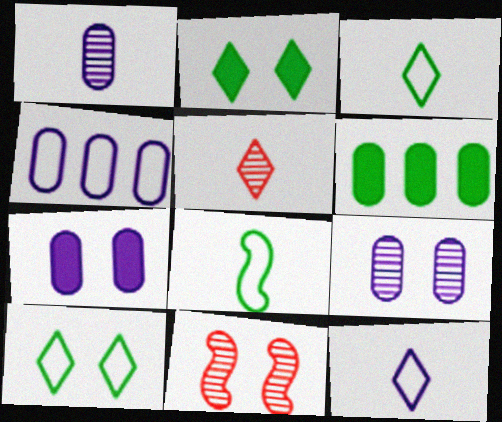[[1, 4, 7], 
[6, 11, 12], 
[7, 10, 11]]